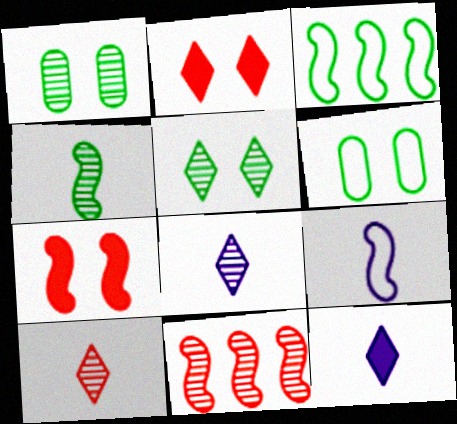[[1, 8, 11], 
[6, 11, 12]]